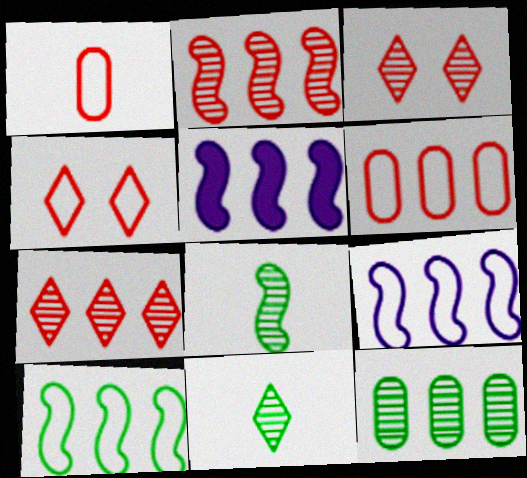[[2, 5, 10]]